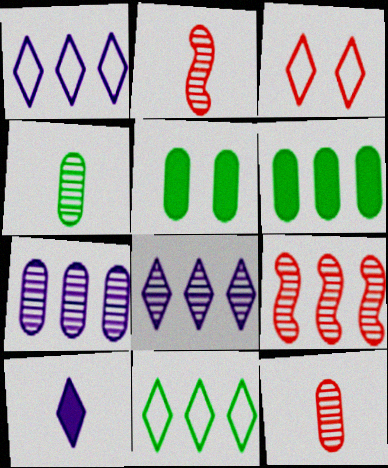[[1, 2, 5], 
[1, 6, 9]]